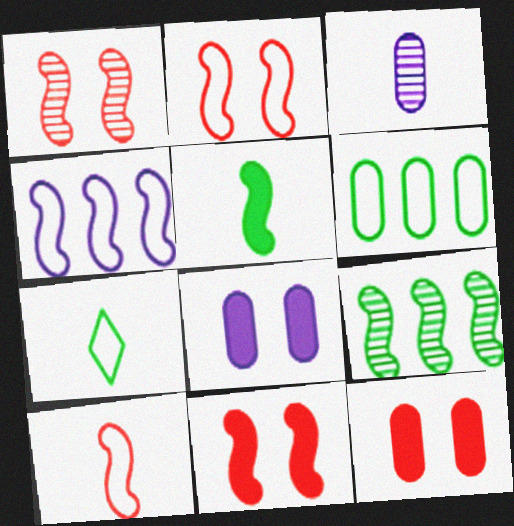[[1, 2, 11], 
[1, 4, 5], 
[3, 6, 12]]